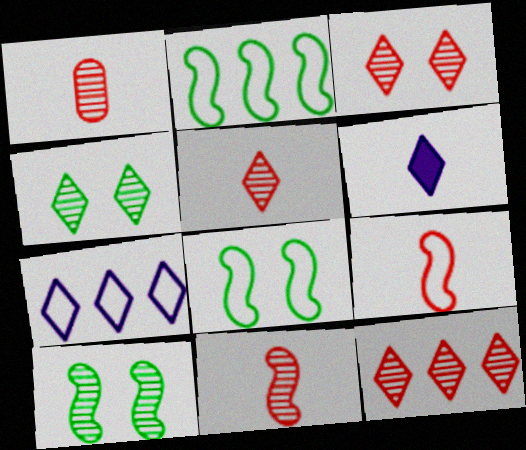[[1, 5, 11], 
[3, 5, 12]]